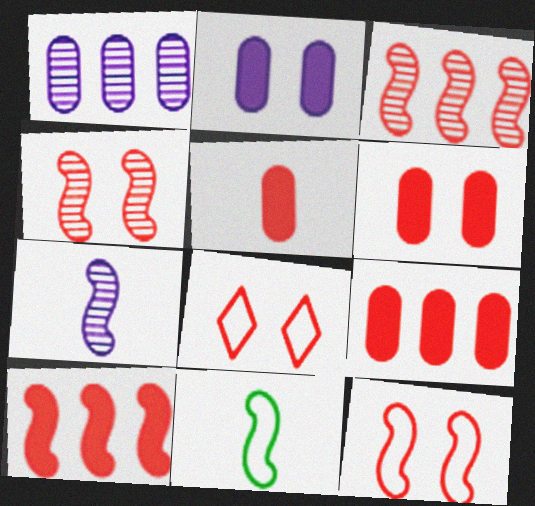[[3, 5, 8], 
[4, 6, 8], 
[5, 6, 9]]